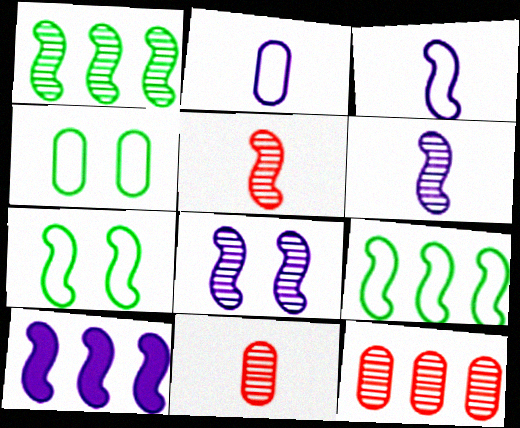[[1, 5, 8], 
[3, 8, 10], 
[5, 7, 10]]